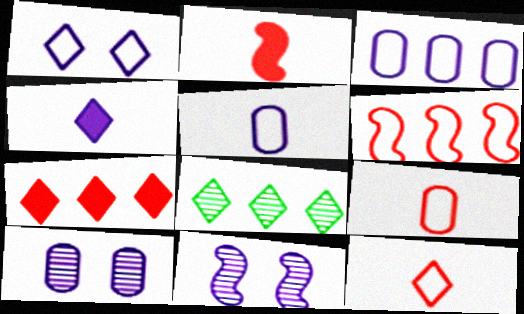[[3, 4, 11]]